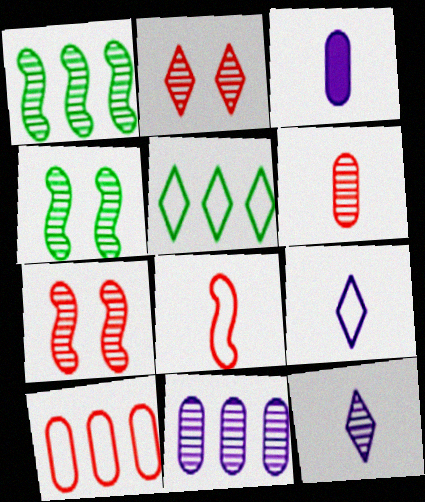[[3, 5, 7]]